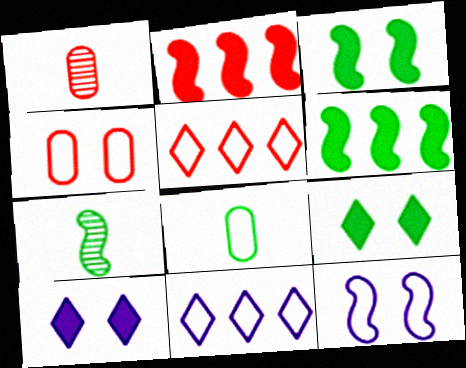[[1, 3, 11], 
[2, 7, 12], 
[5, 8, 12]]